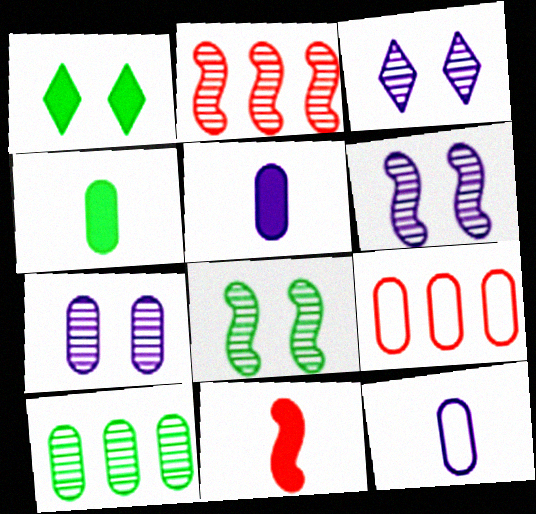[[1, 2, 12], 
[3, 6, 7], 
[4, 7, 9]]